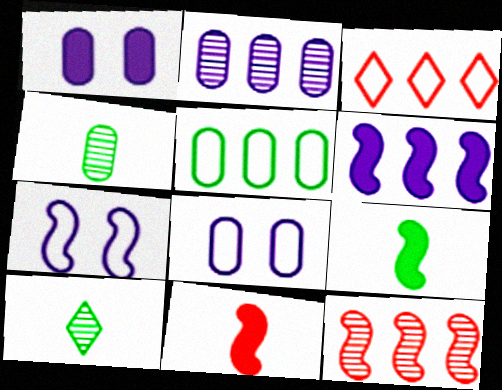[[7, 9, 12]]